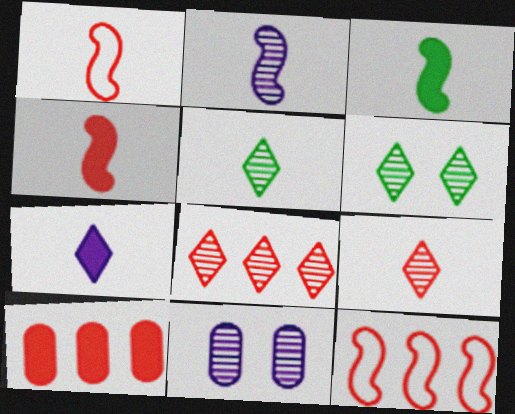[[1, 2, 3], 
[8, 10, 12]]